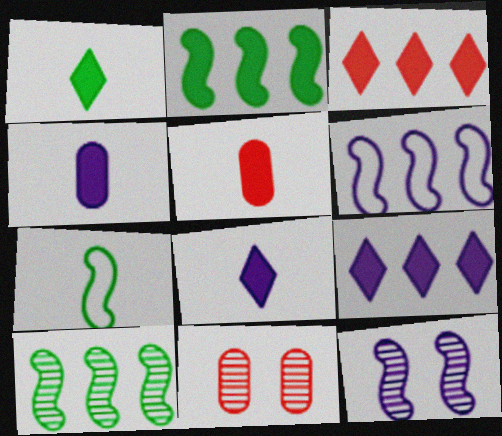[[1, 6, 11], 
[7, 9, 11]]